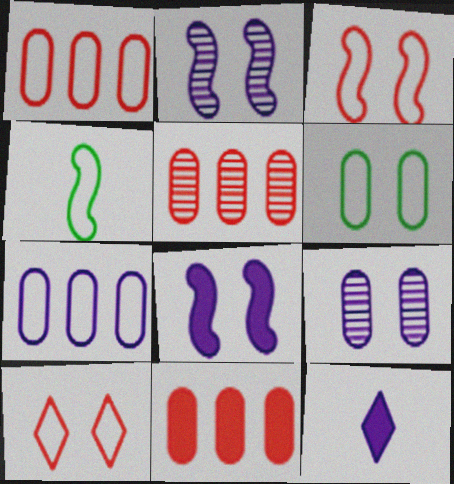[[1, 5, 11], 
[2, 7, 12], 
[4, 7, 10]]